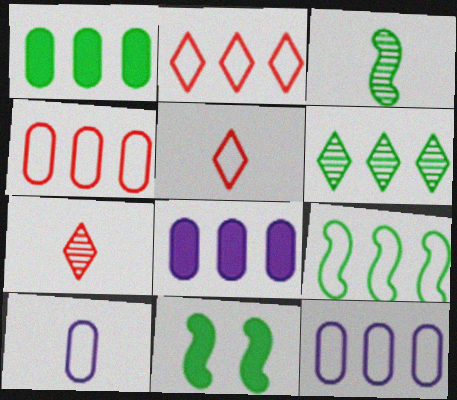[[1, 6, 9], 
[2, 9, 12], 
[3, 9, 11], 
[7, 11, 12]]